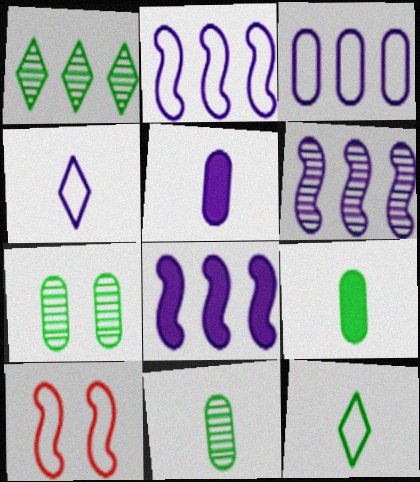[[1, 5, 10], 
[2, 6, 8], 
[3, 10, 12]]